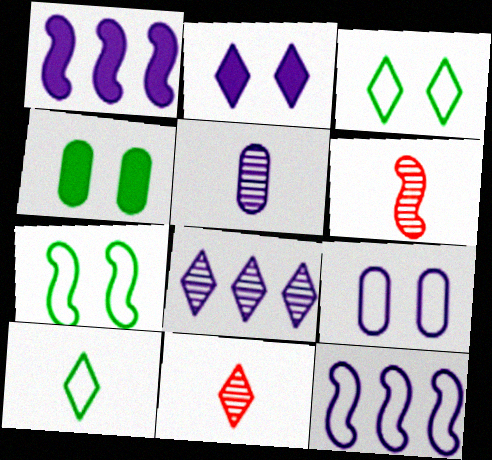[[1, 6, 7], 
[2, 5, 12], 
[4, 11, 12]]